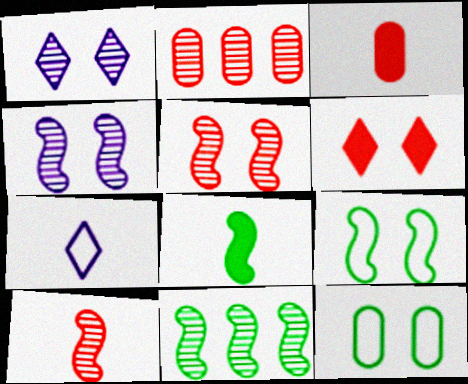[[4, 6, 12], 
[4, 10, 11], 
[8, 9, 11]]